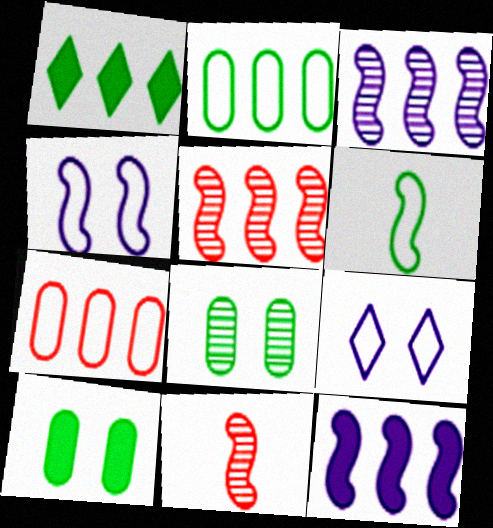[[1, 3, 7], 
[1, 6, 8], 
[6, 7, 9]]